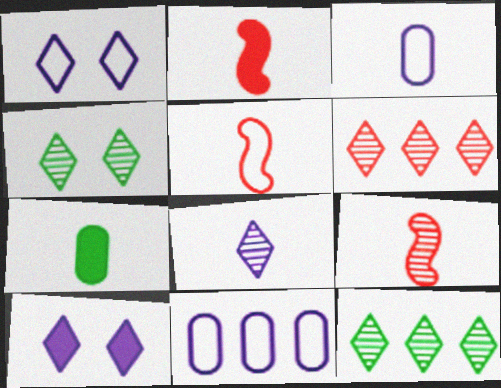[[2, 4, 11], 
[2, 5, 9], 
[4, 6, 8], 
[5, 7, 8]]